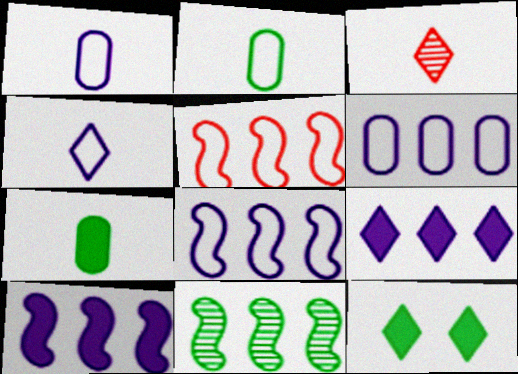[[2, 11, 12], 
[5, 10, 11]]